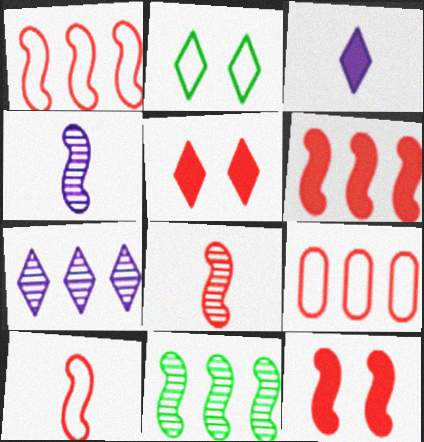[[1, 8, 12], 
[5, 8, 9]]